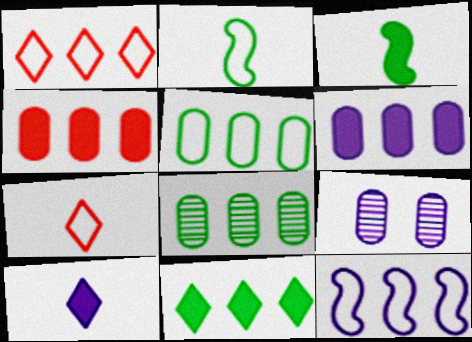[[1, 3, 9], 
[1, 5, 12], 
[9, 10, 12]]